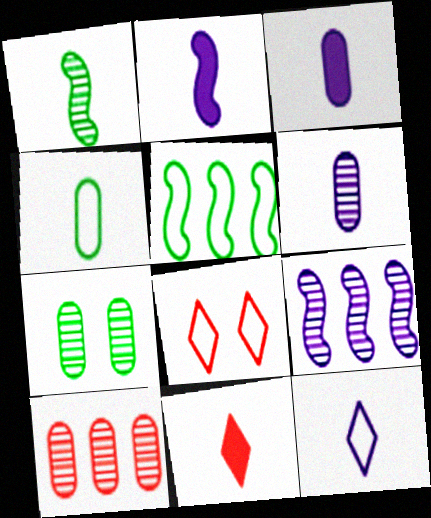[[2, 6, 12], 
[6, 7, 10]]